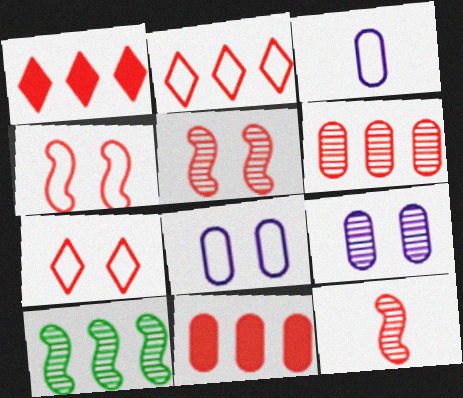[[7, 11, 12]]